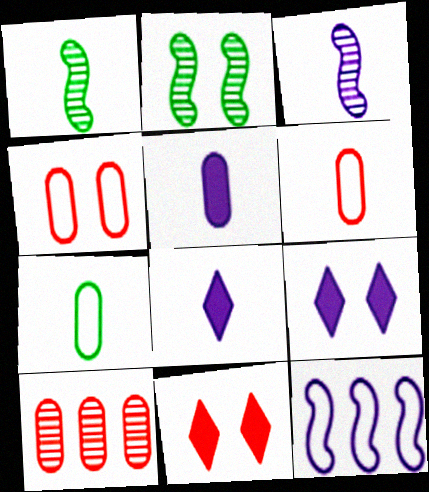[[1, 6, 8], 
[2, 4, 9]]